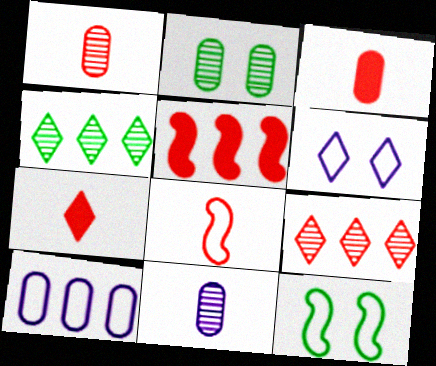[[1, 7, 8], 
[2, 3, 10], 
[4, 5, 10], 
[4, 6, 7]]